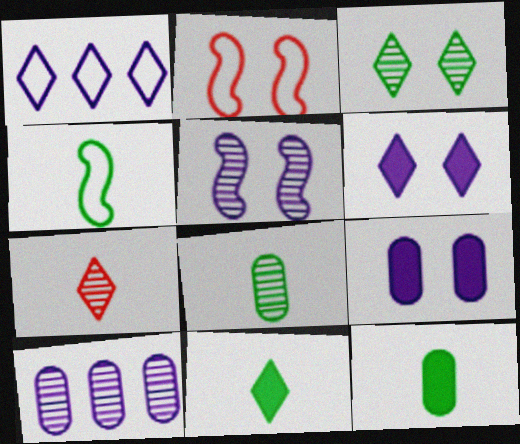[[2, 3, 9], 
[2, 10, 11], 
[4, 8, 11]]